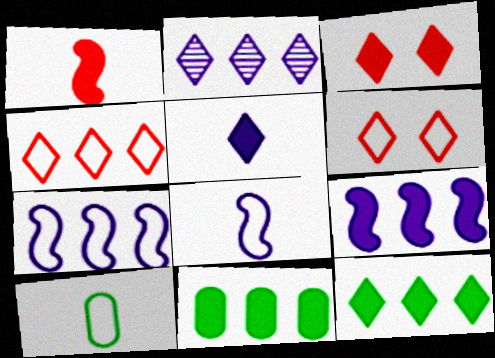[[2, 4, 12], 
[3, 5, 12], 
[6, 7, 10]]